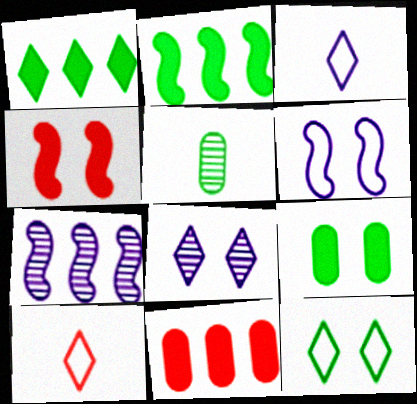[[1, 8, 10], 
[2, 5, 12], 
[7, 9, 10]]